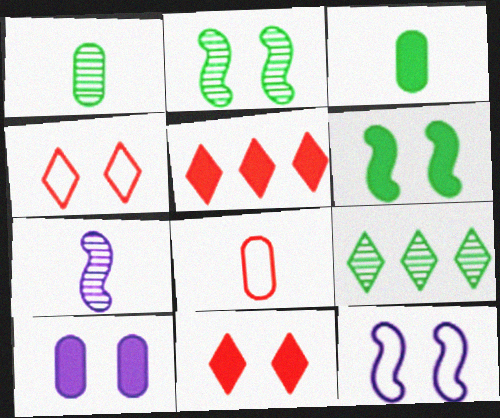[[1, 2, 9], 
[1, 5, 12], 
[2, 4, 10], 
[6, 10, 11]]